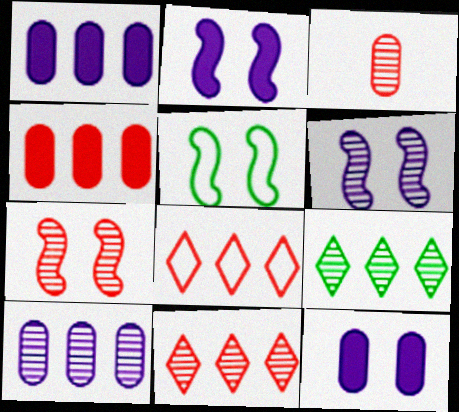[[2, 5, 7], 
[3, 6, 9], 
[3, 7, 11]]